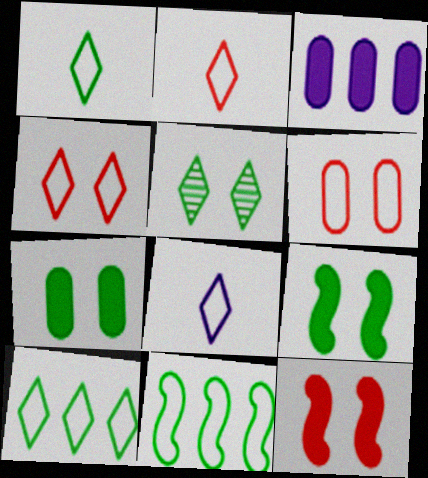[[1, 2, 8], 
[4, 8, 10], 
[6, 8, 11]]